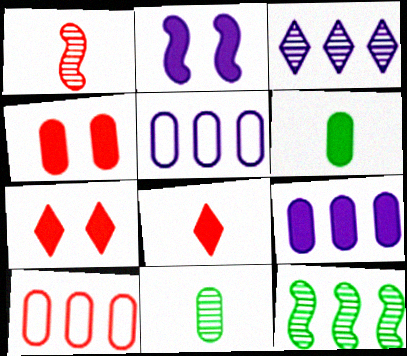[[1, 7, 10], 
[4, 5, 11], 
[4, 6, 9]]